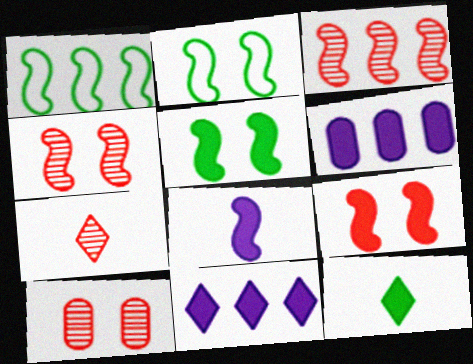[[1, 4, 8], 
[2, 3, 8], 
[2, 6, 7], 
[3, 7, 10], 
[6, 9, 12]]